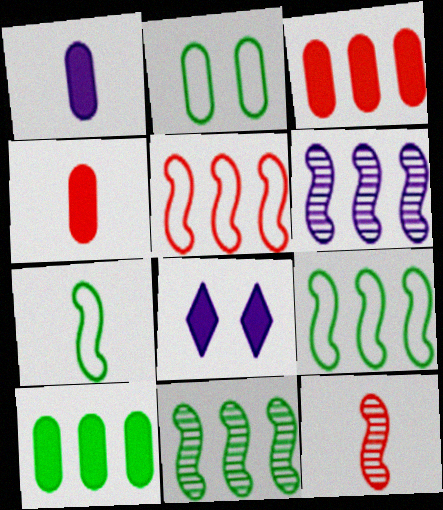[]